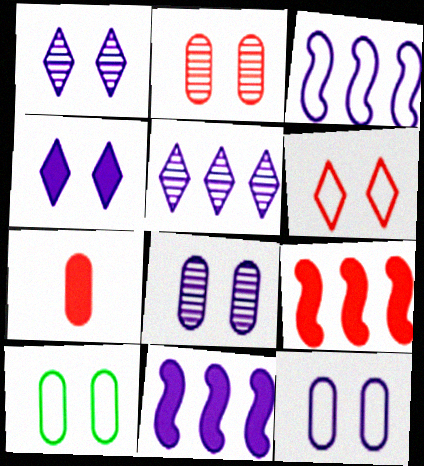[]